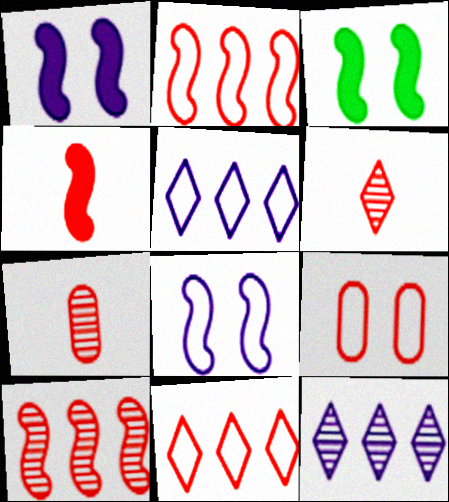[[3, 5, 7]]